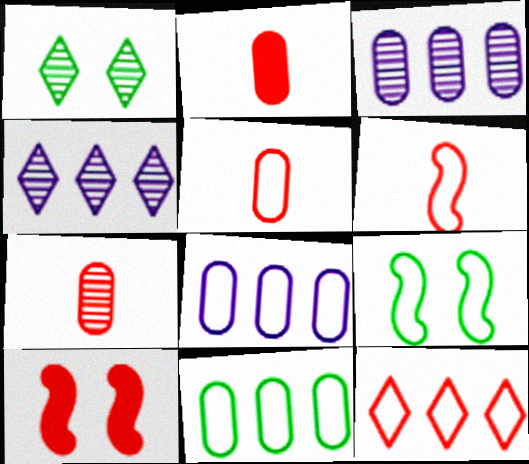[[2, 4, 9], 
[2, 5, 7], 
[7, 10, 12]]